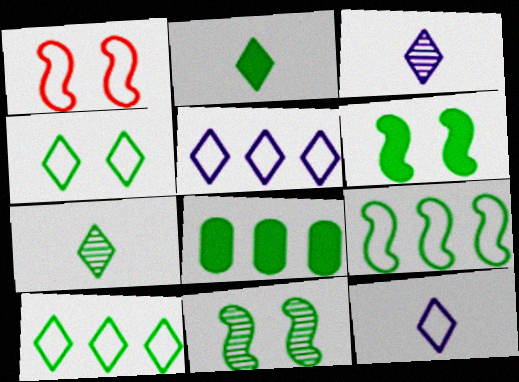[[1, 3, 8], 
[2, 6, 8]]